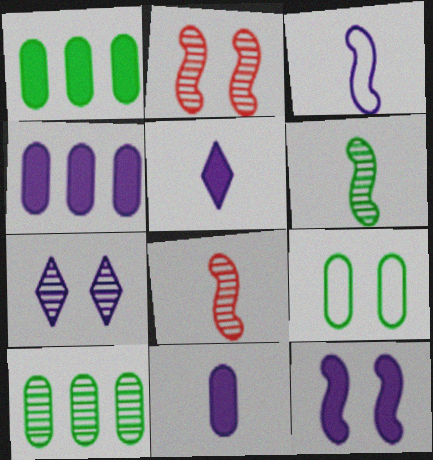[[3, 4, 7], 
[4, 5, 12], 
[7, 8, 10]]